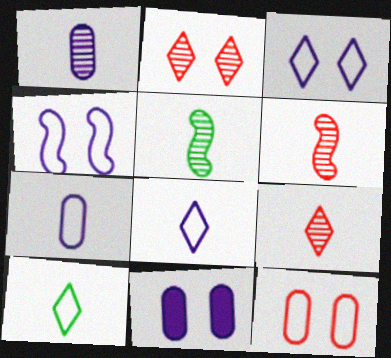[[1, 5, 9]]